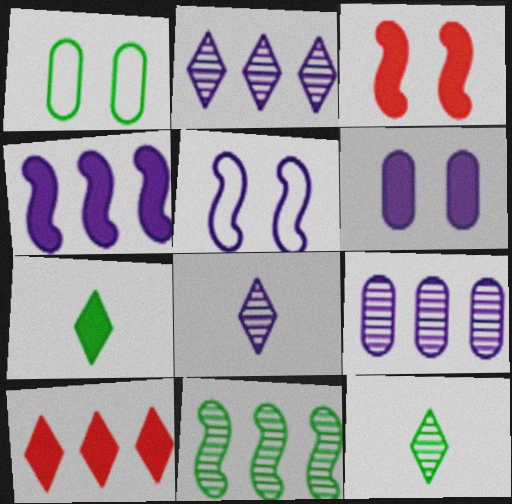[[1, 7, 11]]